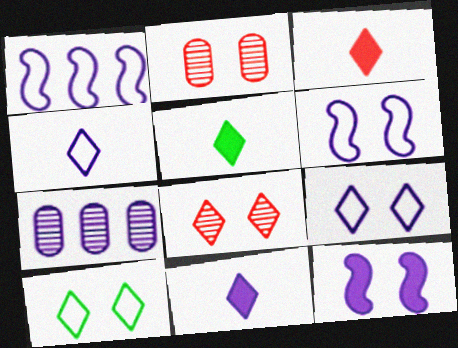[[1, 2, 5], 
[2, 10, 12], 
[3, 5, 11], 
[4, 7, 12], 
[6, 7, 11]]